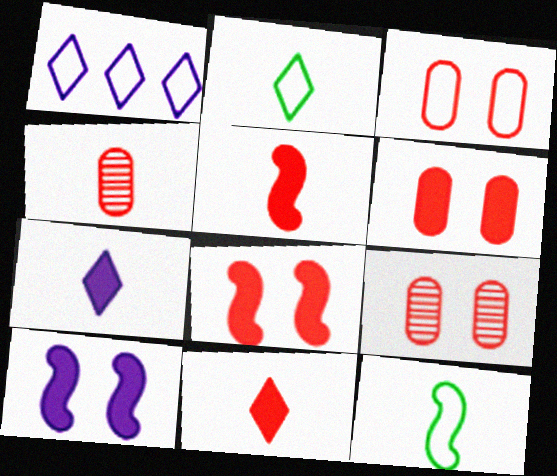[[1, 3, 12], 
[3, 6, 9], 
[4, 7, 12]]